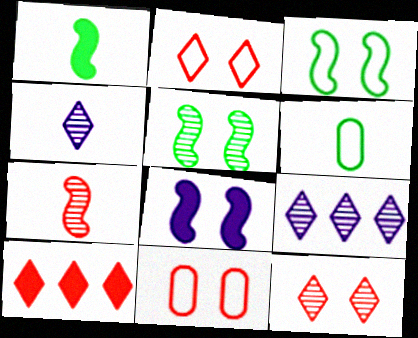[[1, 9, 11], 
[7, 10, 11]]